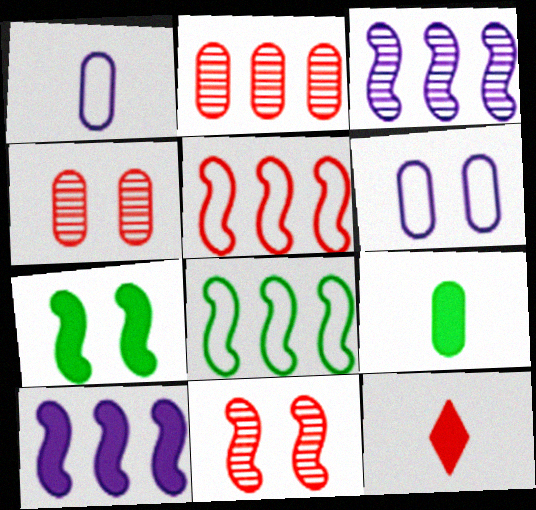[[2, 6, 9], 
[4, 5, 12]]